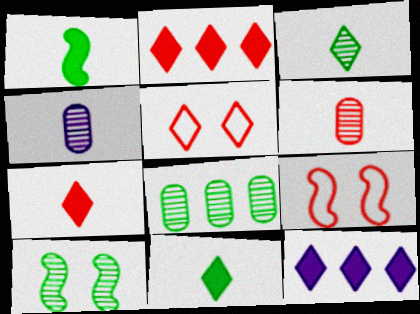[[2, 6, 9], 
[3, 5, 12], 
[3, 8, 10]]